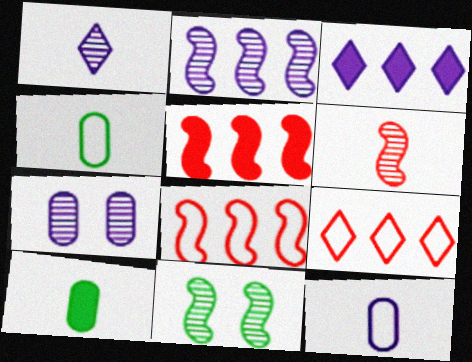[[1, 2, 7], 
[2, 6, 11]]